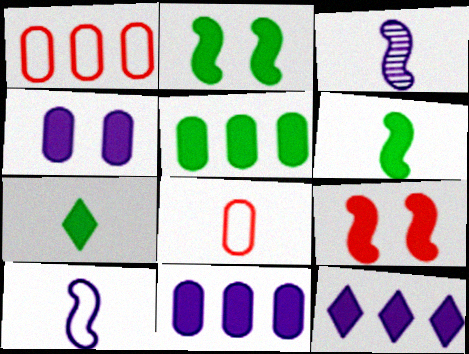[[2, 5, 7], 
[3, 7, 8], 
[7, 9, 11]]